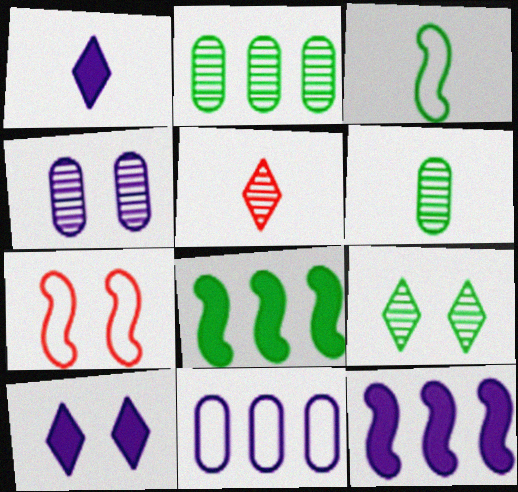[[1, 2, 7]]